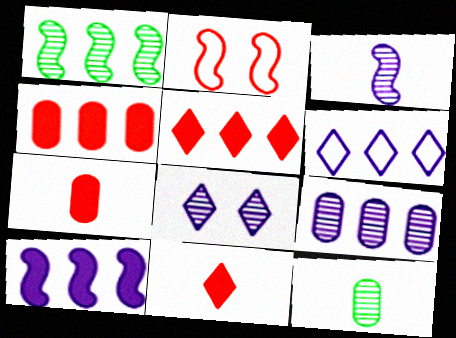[[1, 4, 6], 
[3, 8, 9], 
[6, 9, 10]]